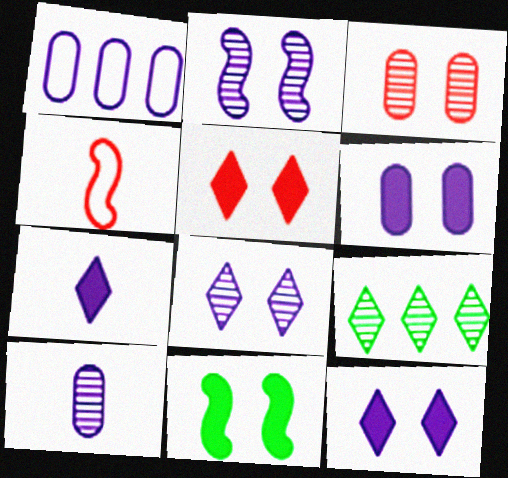[[1, 2, 7], 
[1, 6, 10], 
[4, 6, 9], 
[5, 6, 11]]